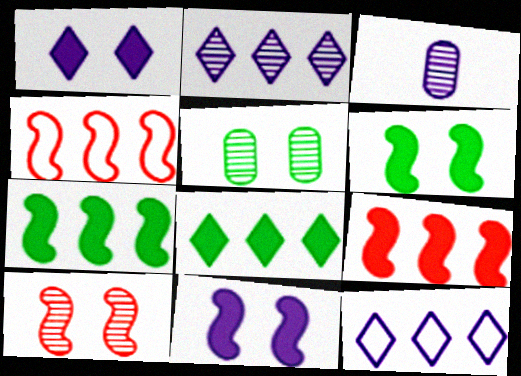[[3, 11, 12]]